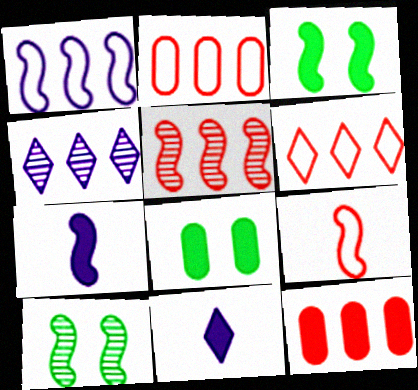[[2, 10, 11], 
[3, 11, 12], 
[4, 8, 9], 
[5, 6, 12]]